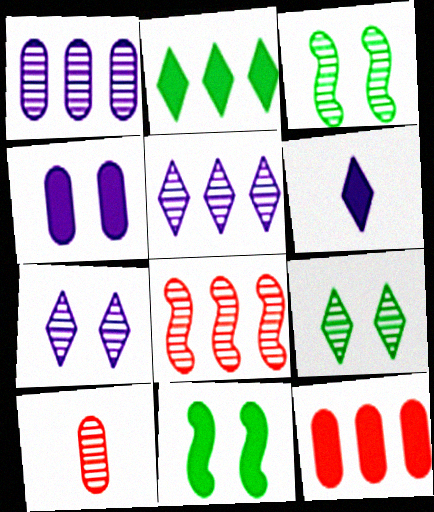[[3, 5, 10], 
[6, 11, 12]]